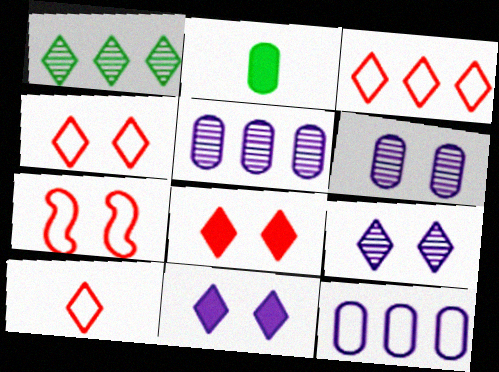[[1, 10, 11], 
[3, 4, 10]]